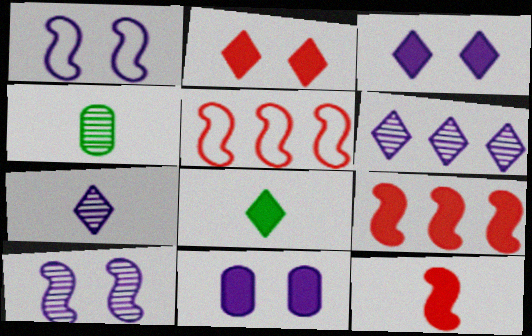[[3, 4, 5], 
[8, 9, 11]]